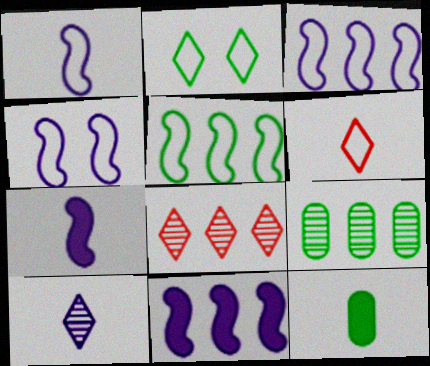[[1, 3, 4], 
[4, 8, 12]]